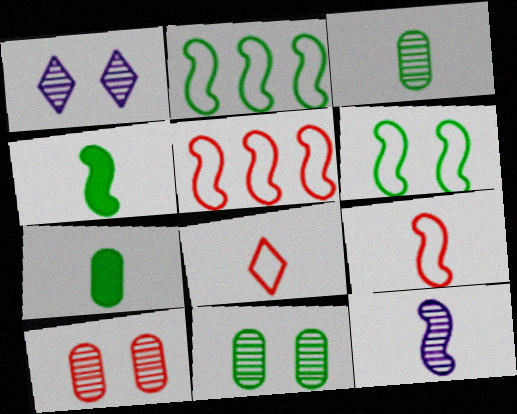[[1, 5, 7], 
[4, 9, 12], 
[7, 8, 12]]